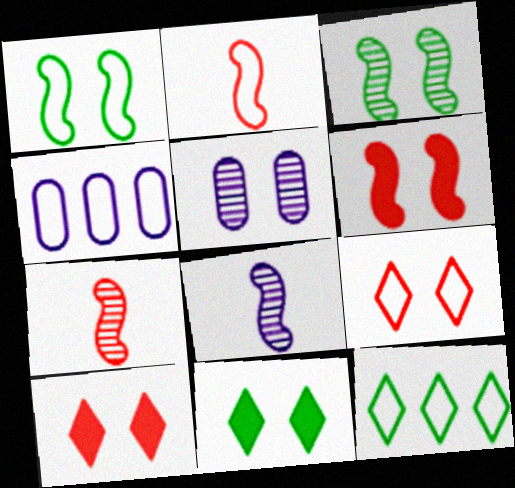[[1, 5, 10], 
[4, 7, 11]]